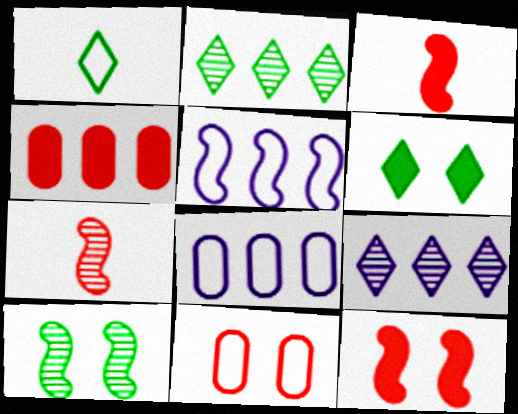[[1, 2, 6], 
[1, 5, 11], 
[2, 4, 5], 
[3, 5, 10], 
[6, 7, 8]]